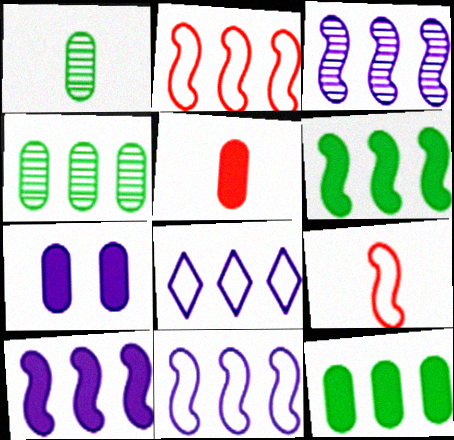[[2, 3, 6], 
[3, 10, 11], 
[5, 7, 12]]